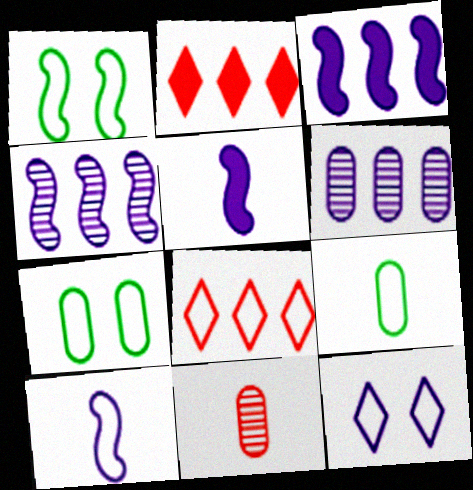[[5, 6, 12], 
[7, 8, 10]]